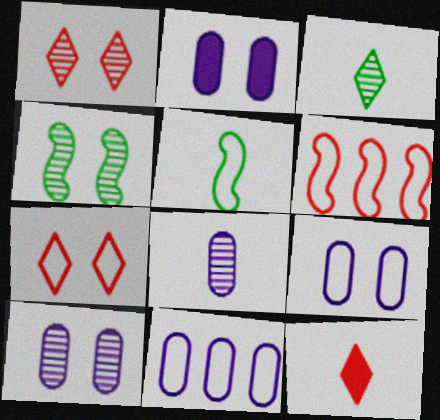[[1, 4, 10], 
[2, 3, 6], 
[2, 4, 7], 
[2, 8, 11], 
[2, 9, 10], 
[4, 11, 12], 
[5, 7, 11], 
[5, 8, 12]]